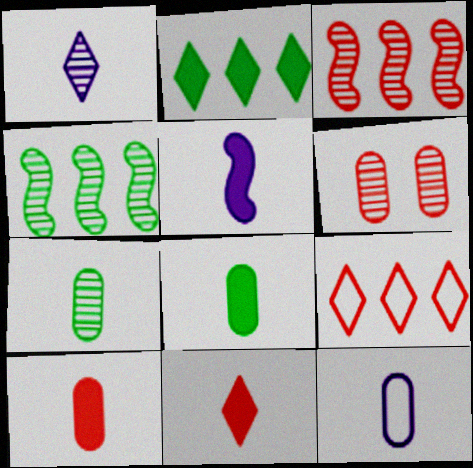[[1, 4, 6], 
[1, 5, 12], 
[5, 8, 11], 
[7, 10, 12]]